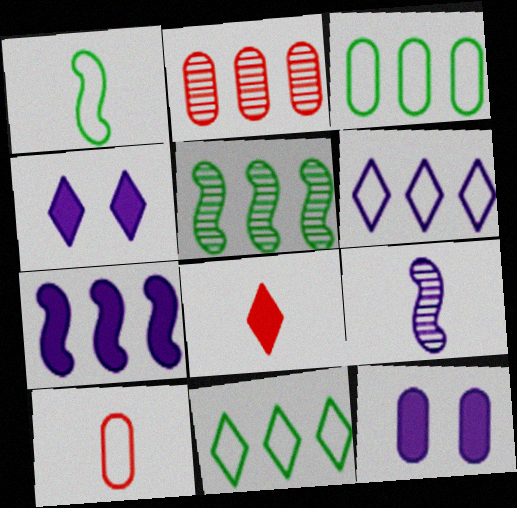[[1, 2, 4], 
[2, 7, 11], 
[4, 5, 10], 
[6, 9, 12]]